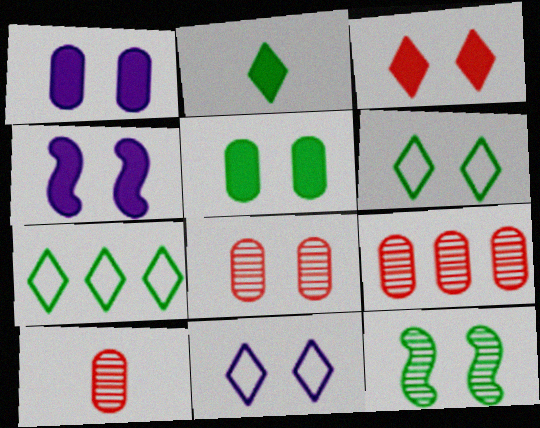[[3, 4, 5], 
[4, 6, 8], 
[4, 7, 10], 
[5, 6, 12], 
[8, 9, 10]]